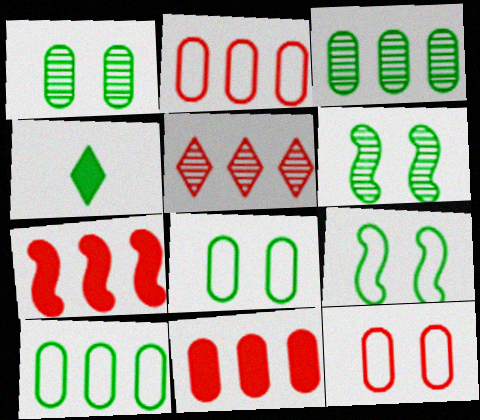[[2, 5, 7], 
[3, 4, 9], 
[4, 6, 10]]